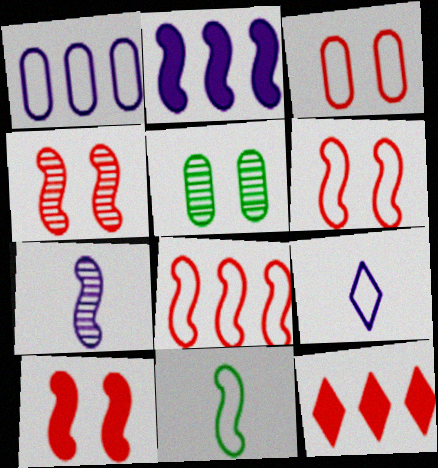[[2, 4, 11], 
[4, 6, 10]]